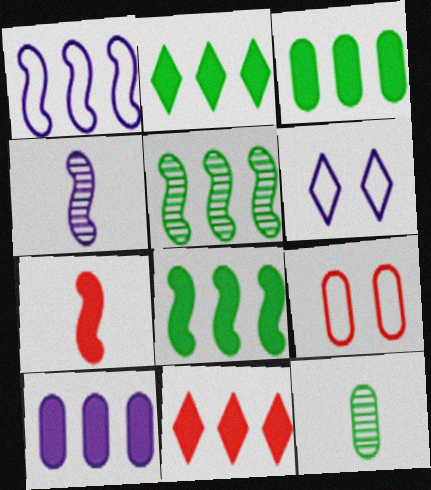[[2, 3, 8], 
[2, 4, 9], 
[4, 6, 10], 
[8, 10, 11], 
[9, 10, 12]]